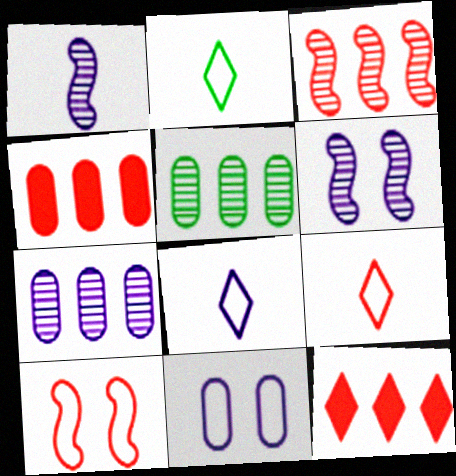[[2, 4, 6], 
[2, 8, 9]]